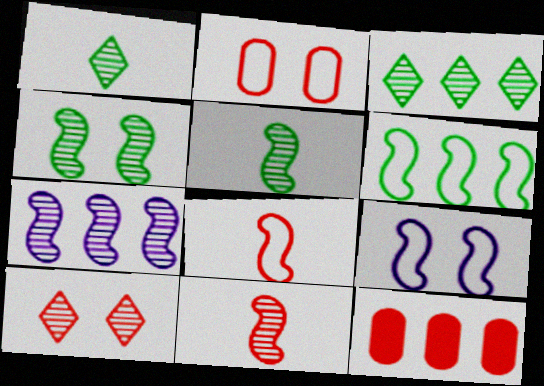[[1, 9, 12], 
[4, 7, 11], 
[6, 8, 9], 
[8, 10, 12]]